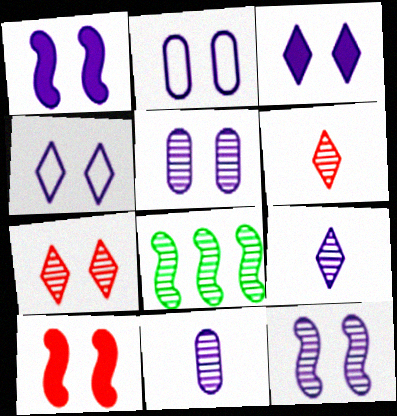[[1, 4, 5], 
[2, 3, 12], 
[5, 6, 8], 
[7, 8, 11]]